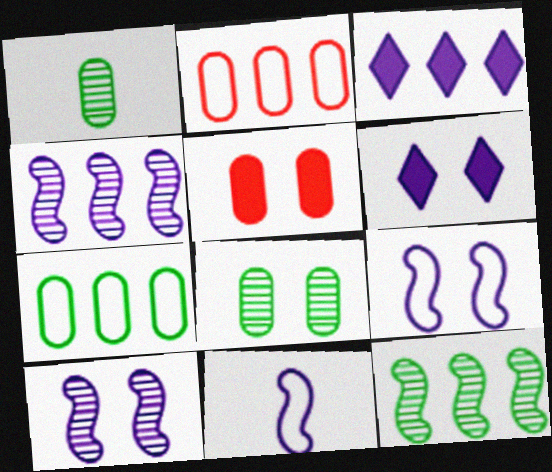[[2, 3, 12]]